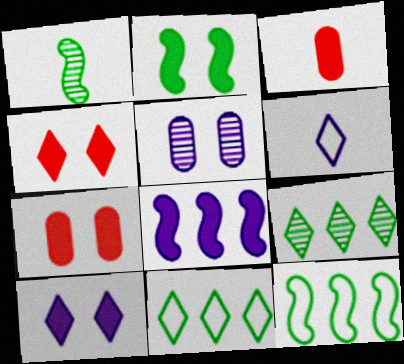[[1, 2, 12], 
[1, 3, 6], 
[2, 7, 10], 
[4, 6, 9], 
[5, 6, 8]]